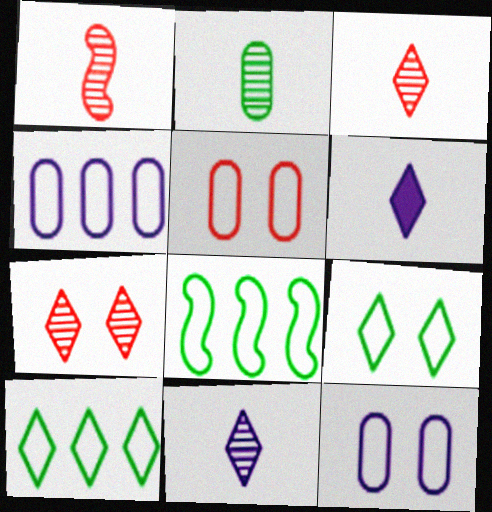[[1, 2, 11], 
[6, 7, 10]]